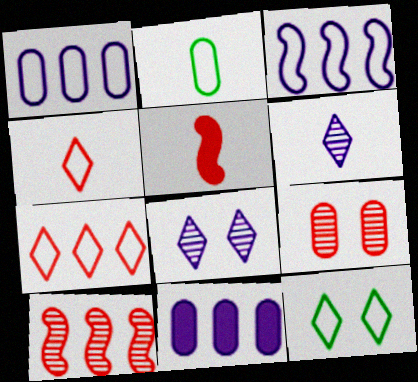[[2, 5, 6], 
[2, 9, 11], 
[5, 7, 9]]